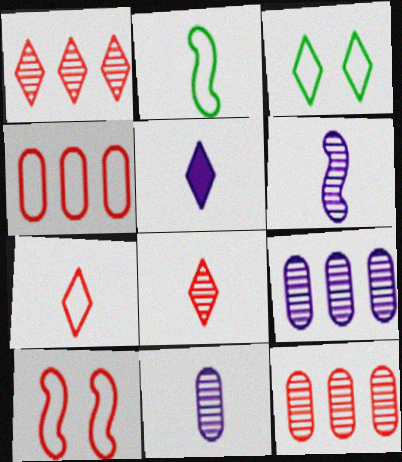[[1, 3, 5], 
[4, 7, 10]]